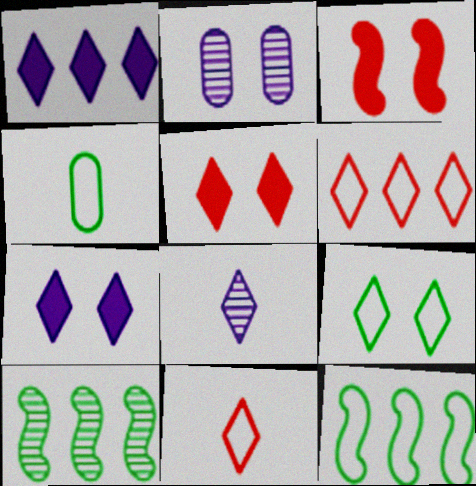[[2, 3, 9], 
[4, 9, 12]]